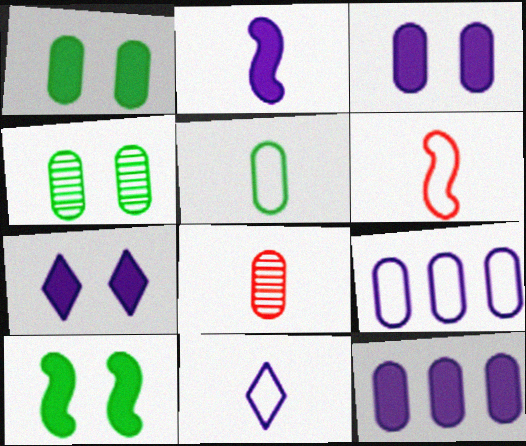[[1, 8, 9], 
[2, 7, 12], 
[5, 6, 11]]